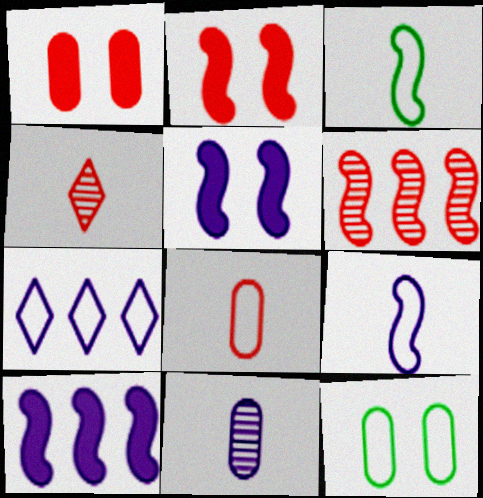[[3, 5, 6], 
[4, 10, 12], 
[5, 7, 11]]